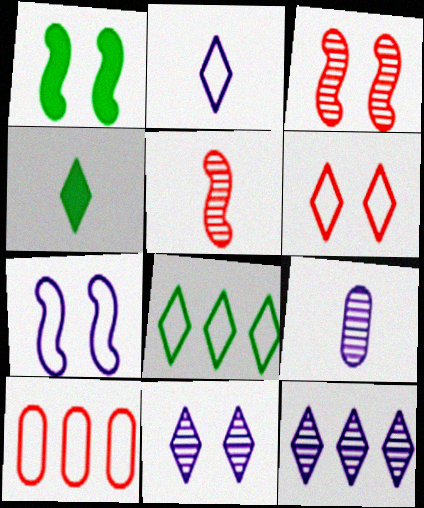[[1, 3, 7], 
[2, 6, 8], 
[4, 6, 12]]